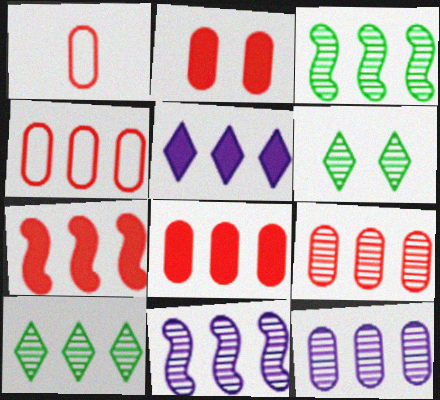[[1, 2, 9], 
[3, 4, 5], 
[4, 8, 9], 
[9, 10, 11]]